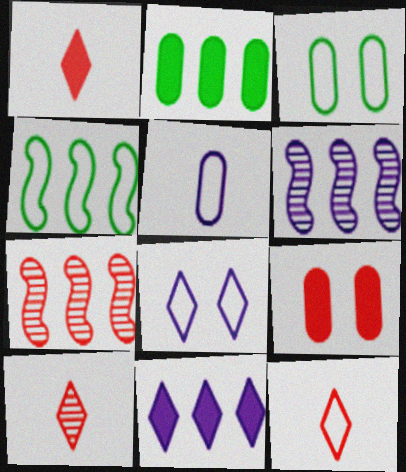[[1, 3, 6], 
[1, 10, 12], 
[7, 9, 12]]